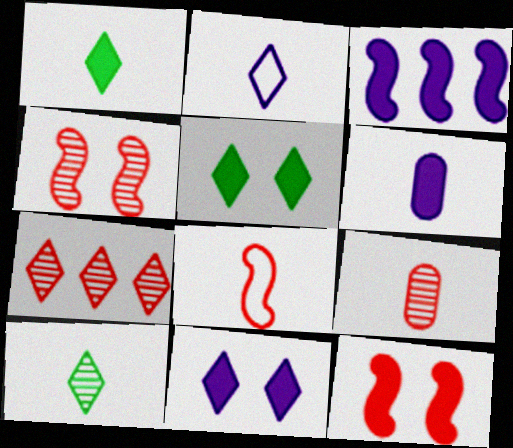[[2, 5, 7], 
[3, 6, 11], 
[4, 7, 9], 
[6, 8, 10]]